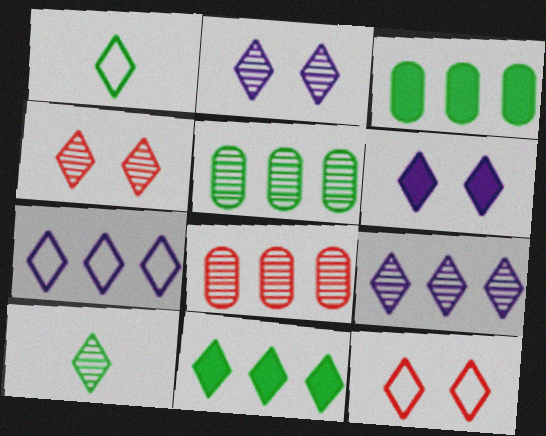[[1, 7, 12], 
[4, 9, 10]]